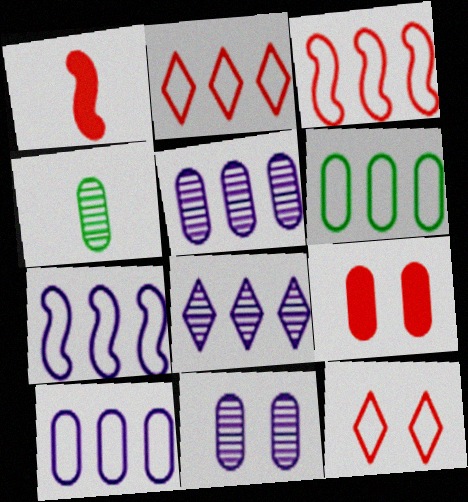[[2, 6, 7], 
[4, 9, 10]]